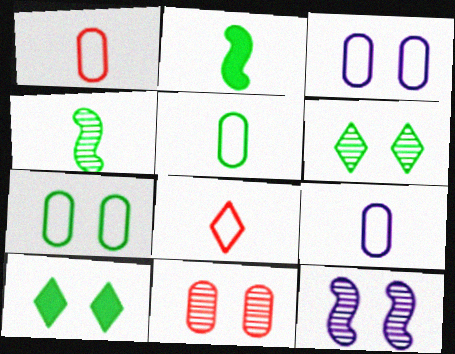[[1, 5, 9], 
[6, 11, 12]]